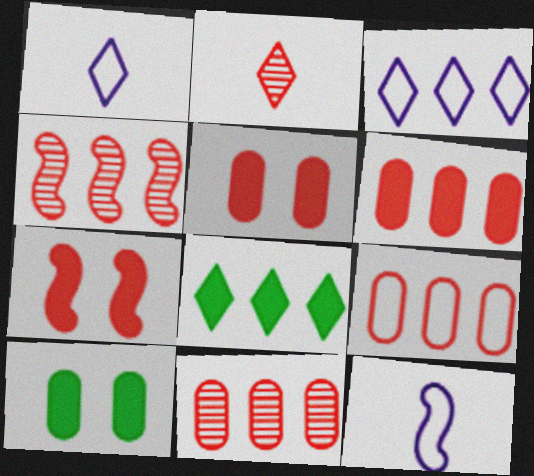[[1, 4, 10], 
[2, 7, 9], 
[6, 9, 11]]